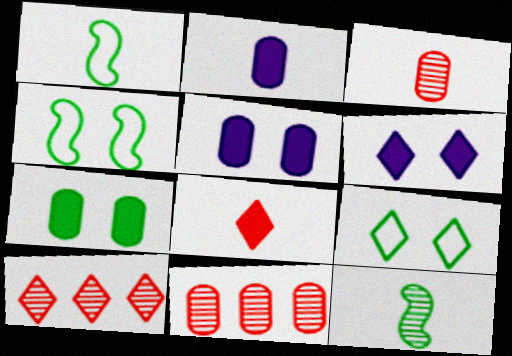[[1, 5, 10], 
[1, 6, 11], 
[2, 4, 10]]